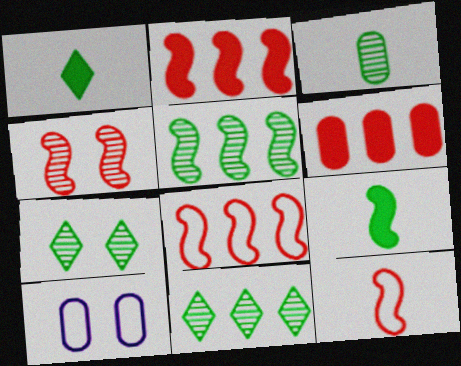[[2, 4, 12], 
[3, 5, 7], 
[3, 6, 10]]